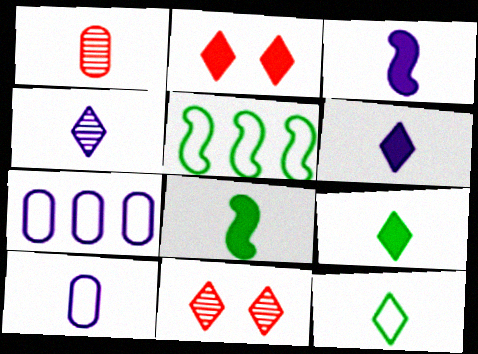[[1, 3, 12], 
[3, 4, 10], 
[7, 8, 11]]